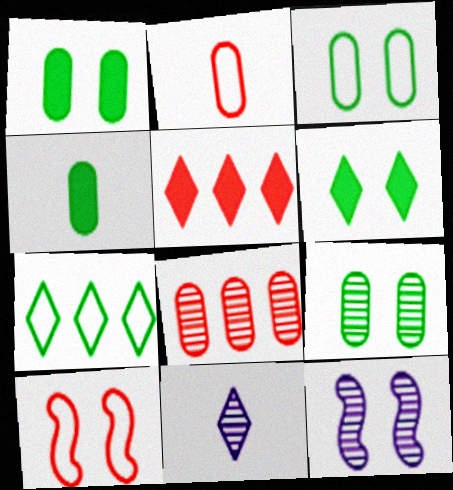[[1, 3, 9]]